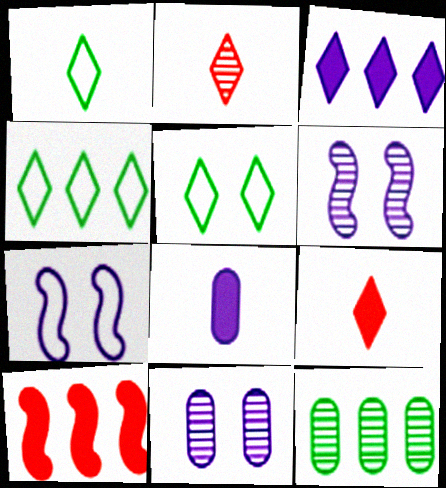[[1, 4, 5], 
[1, 10, 11], 
[2, 3, 5], 
[2, 6, 12], 
[7, 9, 12]]